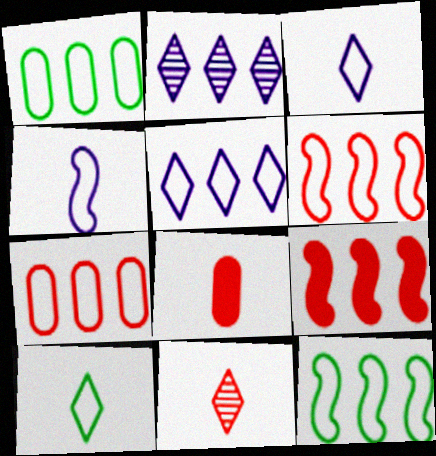[[1, 2, 9], 
[1, 5, 6], 
[5, 7, 12]]